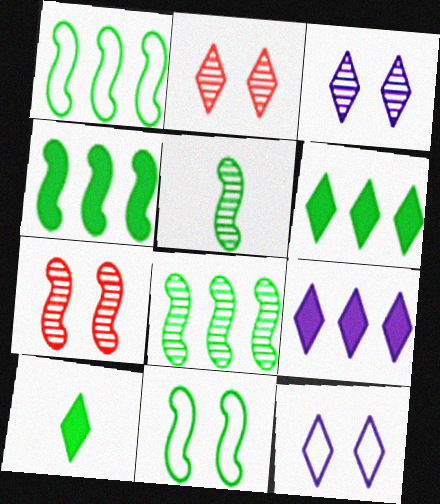[[1, 4, 8], 
[4, 5, 11]]